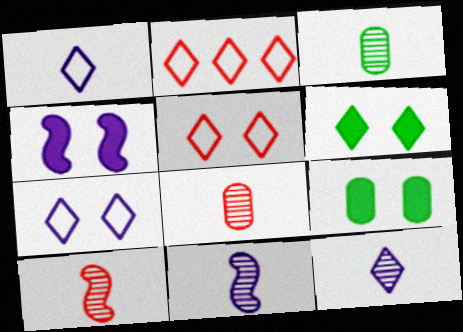[[2, 3, 4], 
[2, 6, 12], 
[2, 9, 11], 
[3, 10, 12]]